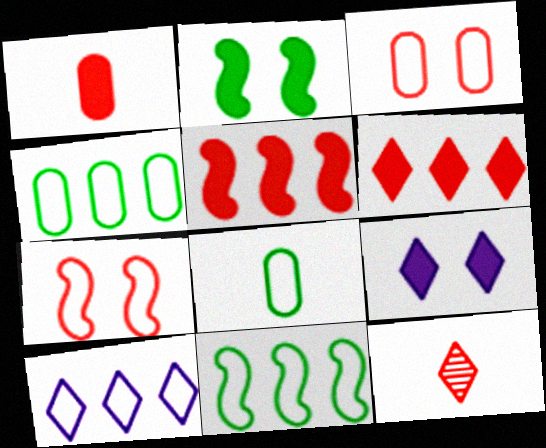[[3, 5, 12], 
[7, 8, 10]]